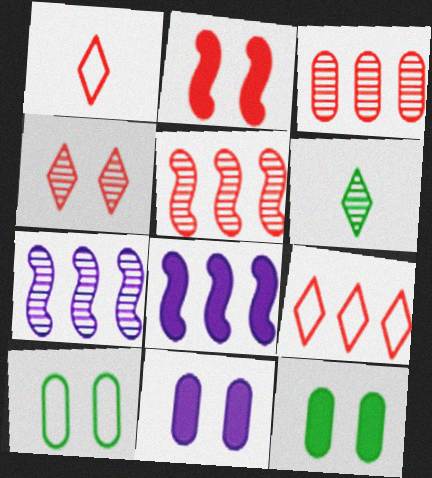[[1, 2, 3], 
[1, 7, 12]]